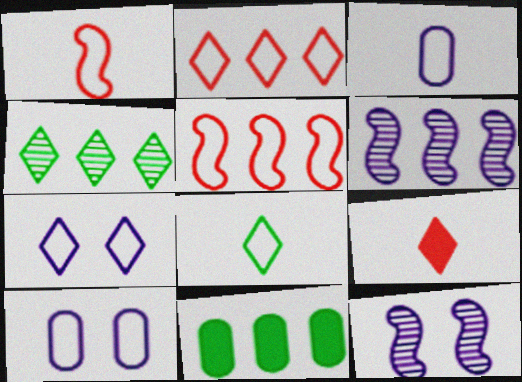[[1, 3, 8], 
[2, 6, 11], 
[2, 7, 8], 
[4, 7, 9], 
[5, 8, 10]]